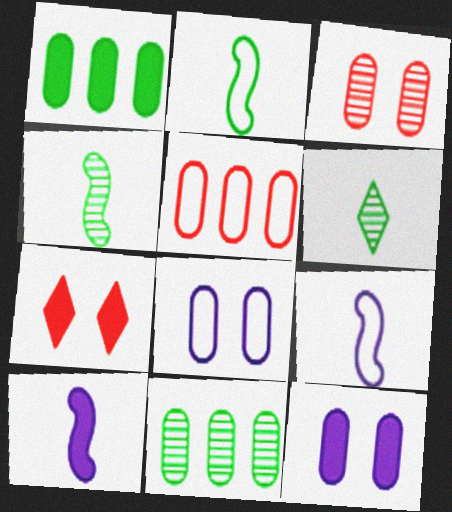[[1, 7, 10], 
[7, 9, 11]]